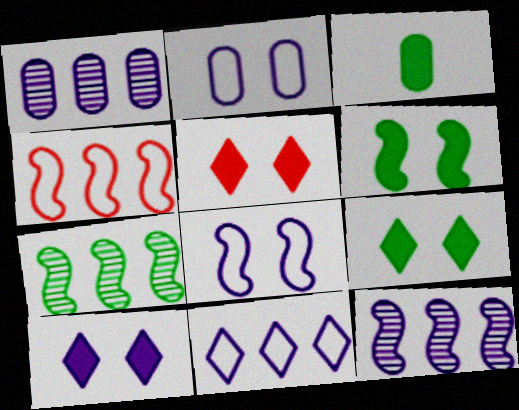[[5, 9, 10]]